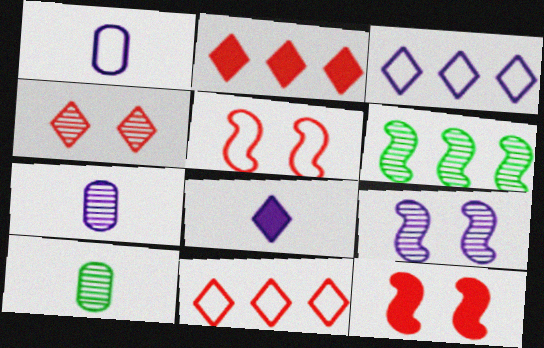[[3, 10, 12], 
[4, 6, 7]]